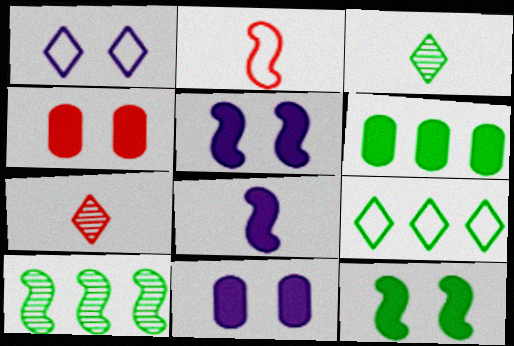[[2, 5, 10], 
[6, 9, 10]]